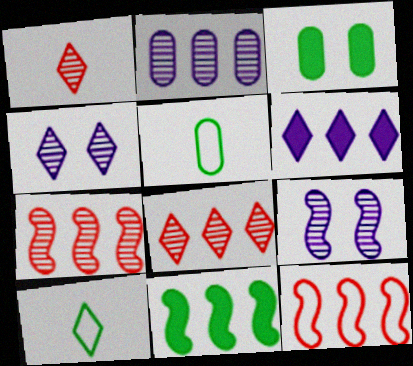[]